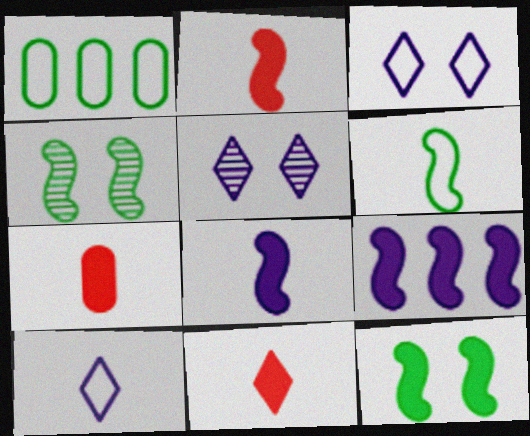[[1, 2, 5], 
[2, 7, 11], 
[2, 9, 12]]